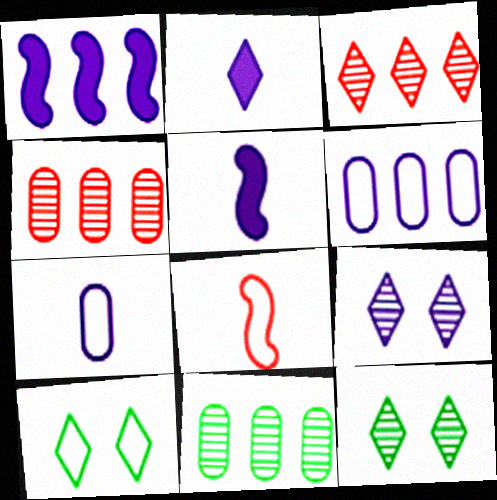[[1, 7, 9], 
[2, 3, 10], 
[4, 5, 10], 
[5, 6, 9], 
[6, 8, 10]]